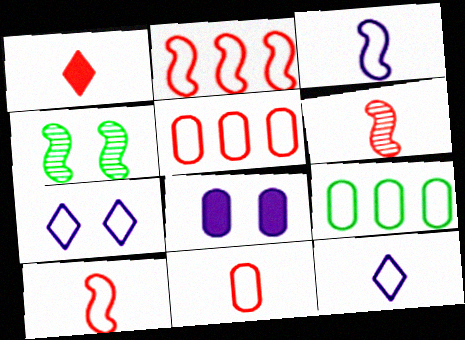[[1, 6, 11], 
[7, 9, 10]]